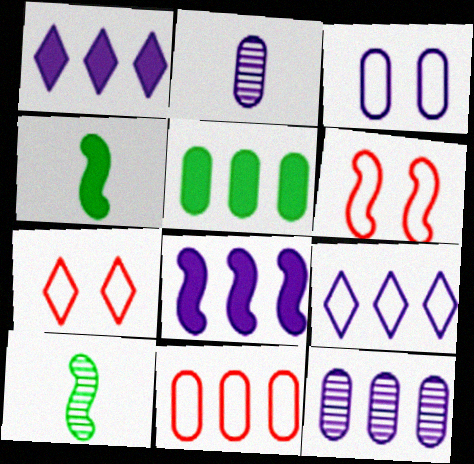[[4, 7, 12], 
[5, 11, 12], 
[6, 8, 10], 
[8, 9, 12]]